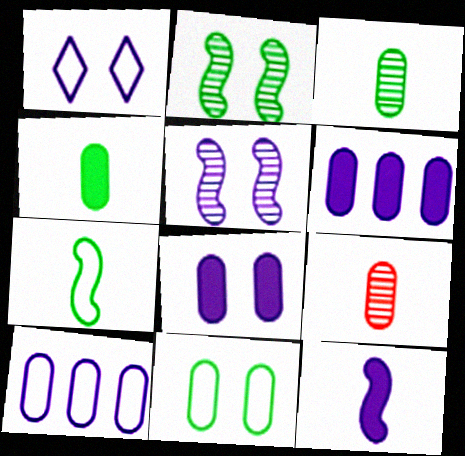[[1, 5, 8], 
[6, 9, 11]]